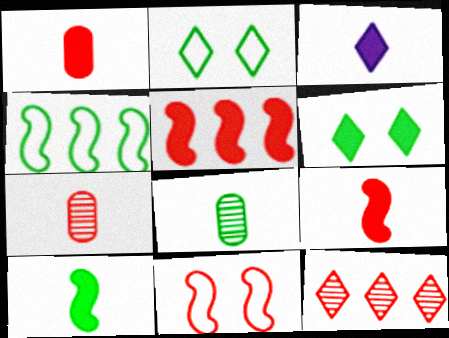[[1, 3, 10], 
[1, 11, 12], 
[2, 3, 12], 
[4, 6, 8]]